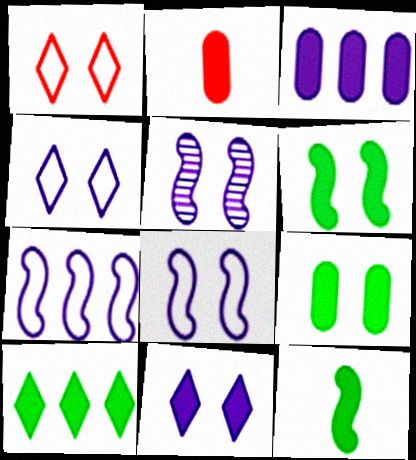[[1, 5, 9], 
[2, 3, 9], 
[9, 10, 12]]